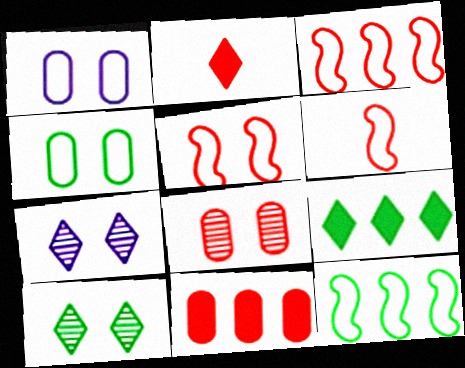[[2, 3, 8], 
[3, 5, 6]]